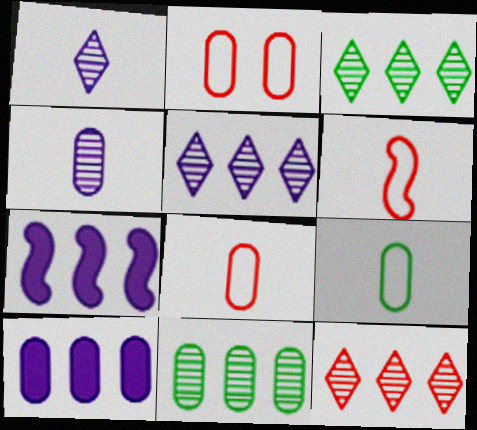[[3, 5, 12]]